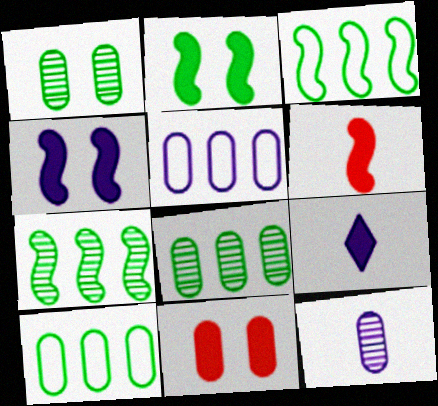[[10, 11, 12]]